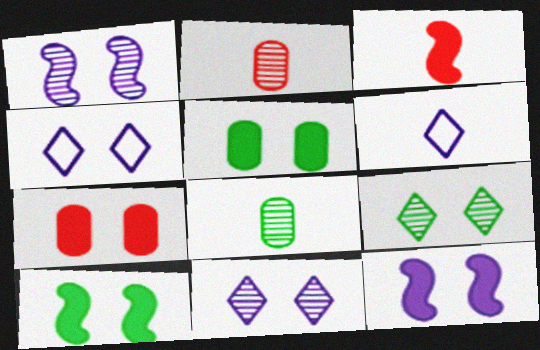[[3, 6, 8]]